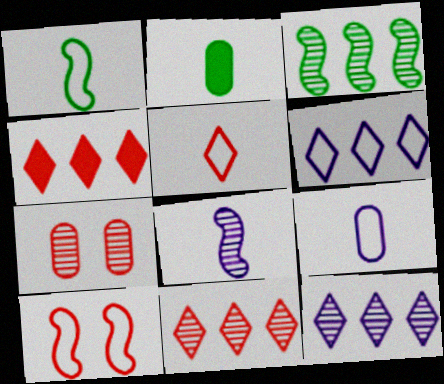[[1, 5, 9], 
[2, 5, 8], 
[2, 10, 12]]